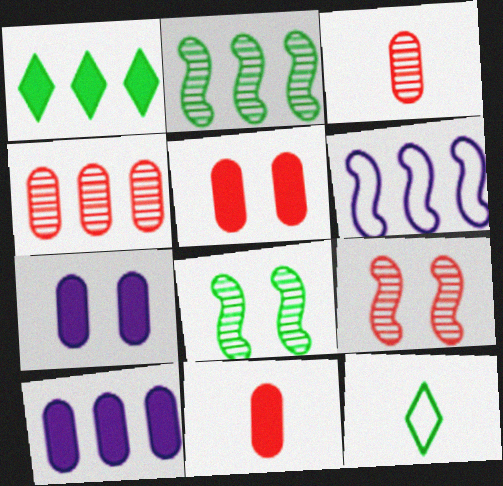[[1, 4, 6], 
[9, 10, 12]]